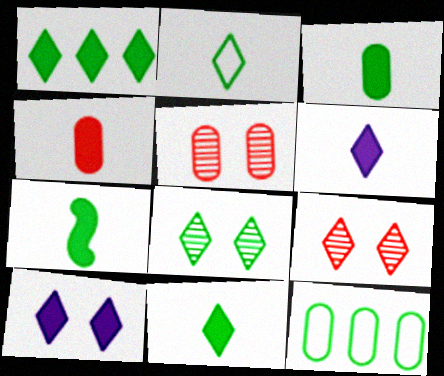[[1, 2, 8], 
[3, 7, 11], 
[4, 6, 7], 
[7, 8, 12]]